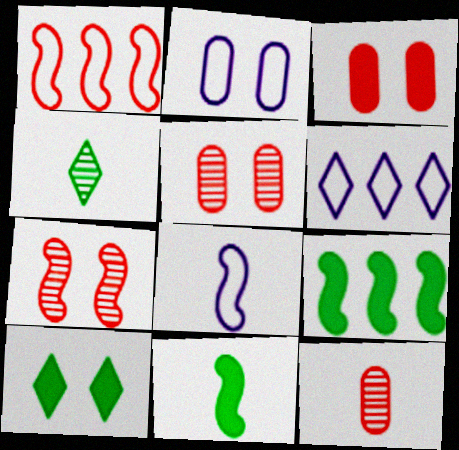[[2, 6, 8], 
[2, 7, 10], 
[5, 6, 11], 
[7, 8, 9]]